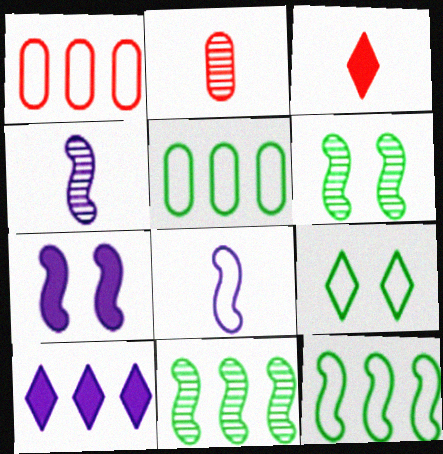[[1, 8, 9], 
[1, 10, 11]]